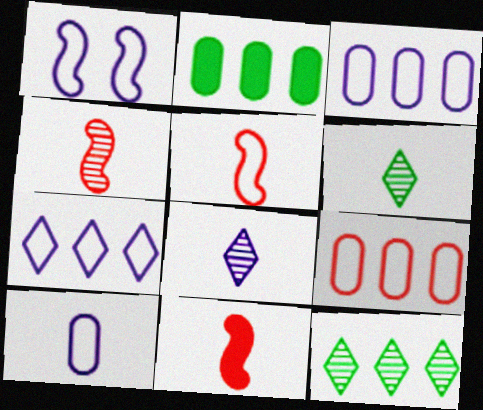[[1, 7, 10], 
[4, 5, 11], 
[6, 10, 11]]